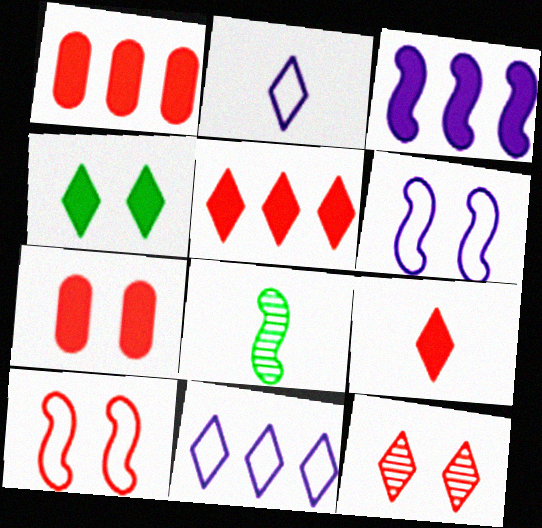[[3, 8, 10], 
[7, 8, 11], 
[7, 10, 12]]